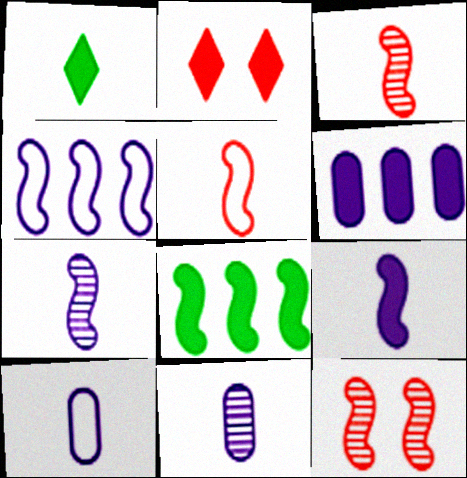[[1, 3, 10], 
[1, 5, 11]]